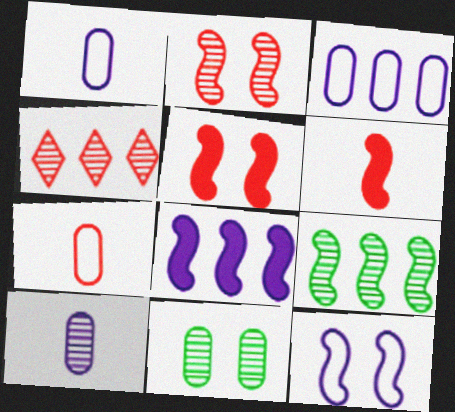[[4, 5, 7], 
[6, 9, 12]]